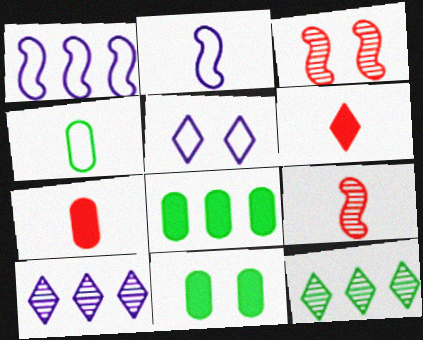[[3, 5, 11], 
[5, 6, 12], 
[5, 8, 9]]